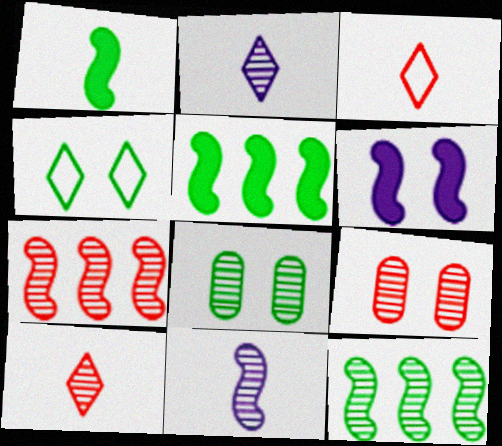[[2, 7, 8], 
[2, 9, 12], 
[4, 6, 9], 
[7, 9, 10]]